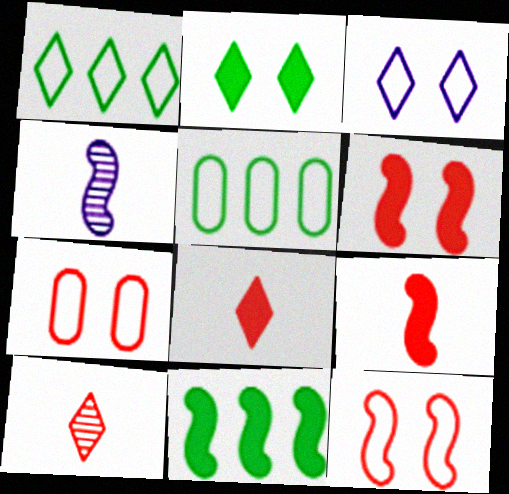[[4, 11, 12]]